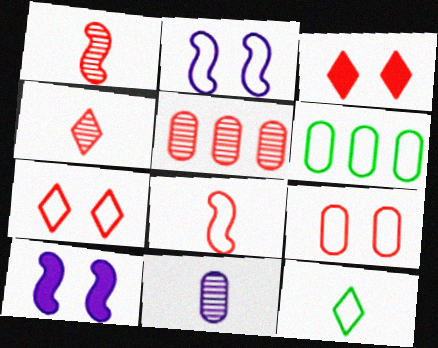[[3, 5, 8], 
[4, 6, 10], 
[5, 10, 12]]